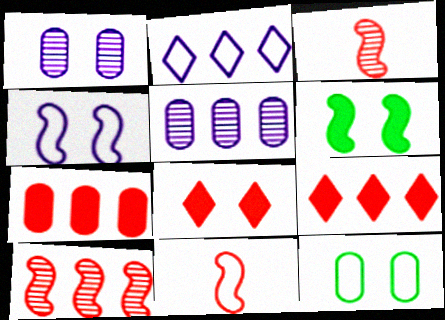[[2, 11, 12]]